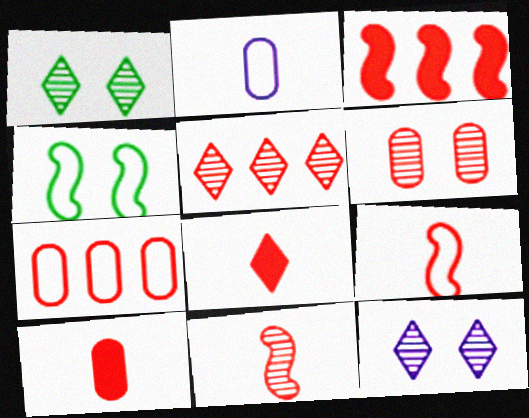[[1, 2, 3], 
[3, 5, 7], 
[5, 6, 11], 
[6, 7, 10]]